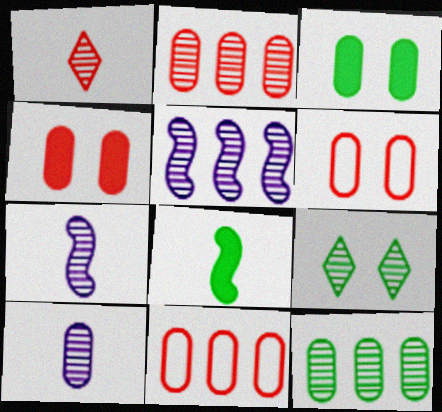[[2, 7, 9], 
[3, 10, 11]]